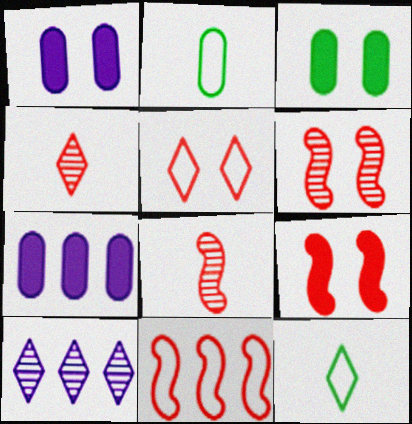[[2, 9, 10], 
[6, 7, 12], 
[8, 9, 11]]